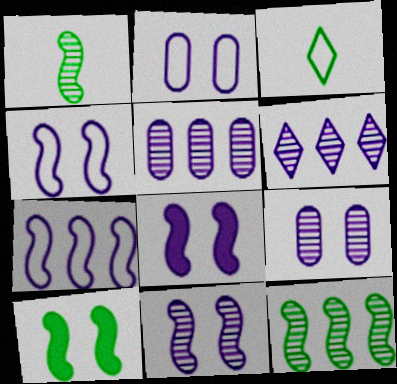[[4, 8, 11]]